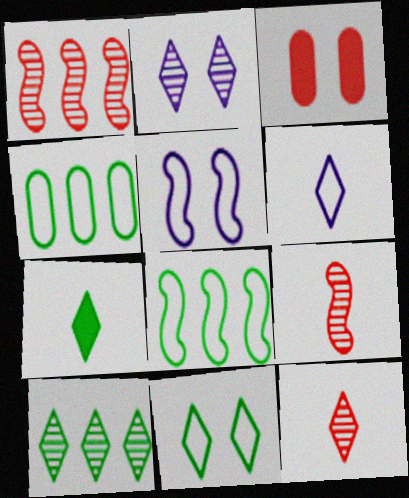[[2, 10, 12], 
[6, 7, 12], 
[7, 10, 11]]